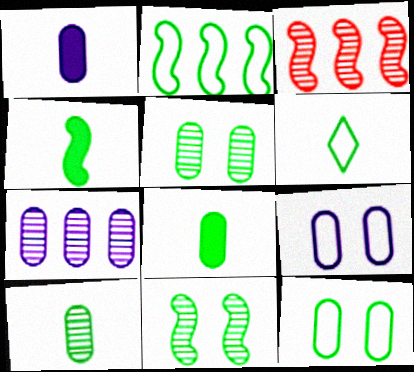[[1, 7, 9], 
[2, 4, 11], 
[2, 6, 12], 
[4, 6, 10]]